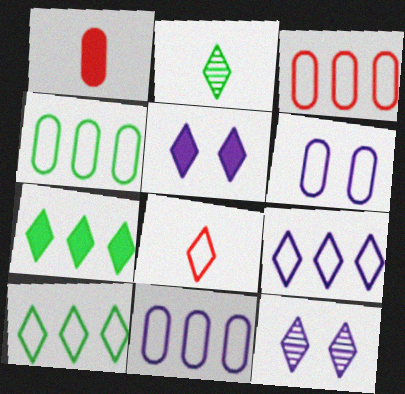[[3, 4, 11], 
[7, 8, 12]]